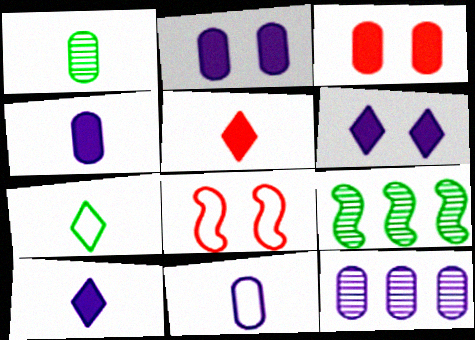[[2, 11, 12]]